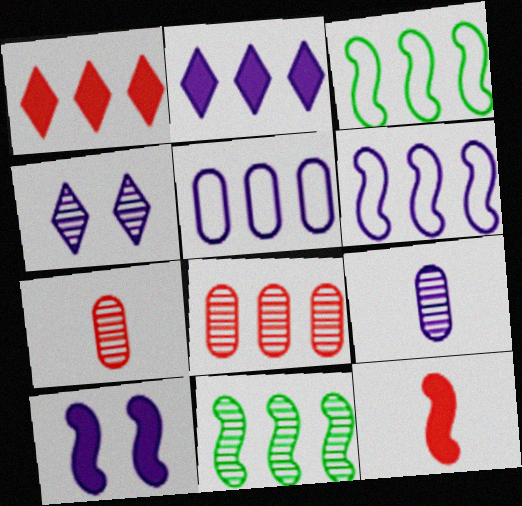[[1, 5, 11], 
[2, 3, 8], 
[4, 7, 11]]